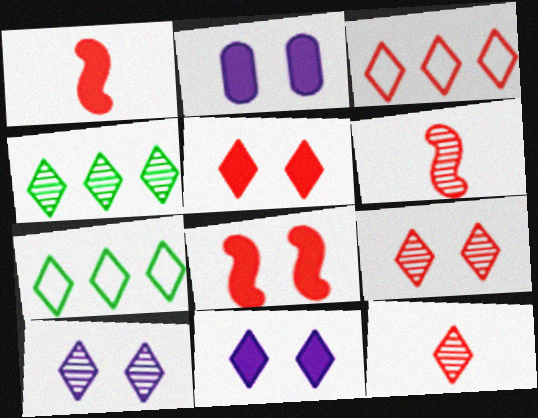[[2, 6, 7], 
[3, 5, 12], 
[4, 10, 12], 
[7, 11, 12]]